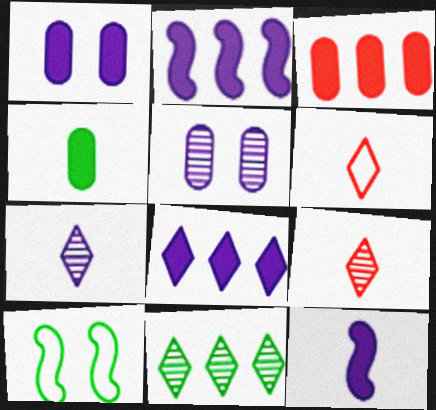[[1, 3, 4], 
[1, 8, 12], 
[3, 7, 10], 
[4, 10, 11]]